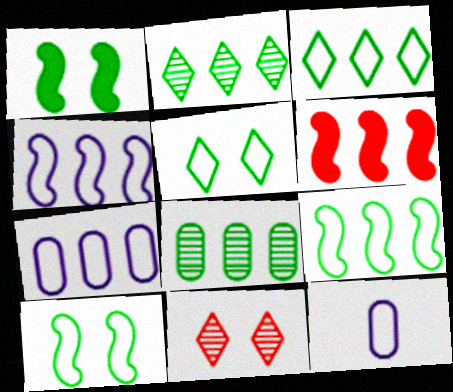[[2, 6, 7]]